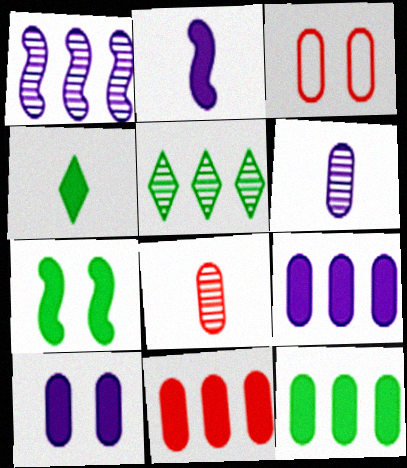[[1, 3, 4], 
[2, 3, 5], 
[3, 6, 12], 
[3, 8, 11], 
[4, 7, 12], 
[9, 11, 12]]